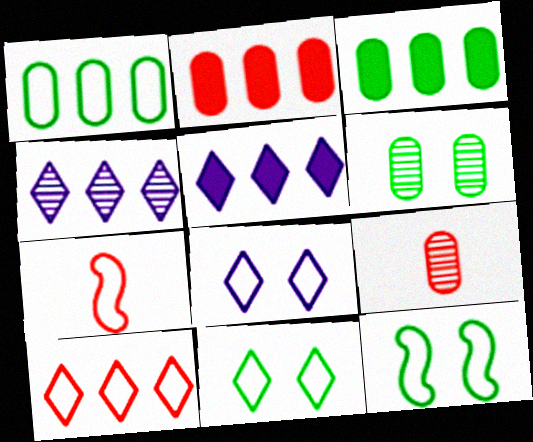[[1, 7, 8], 
[5, 6, 7], 
[5, 9, 12]]